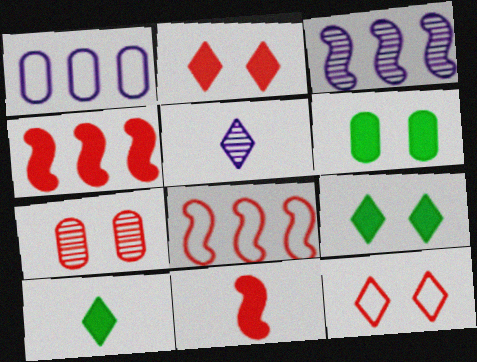[[5, 6, 8]]